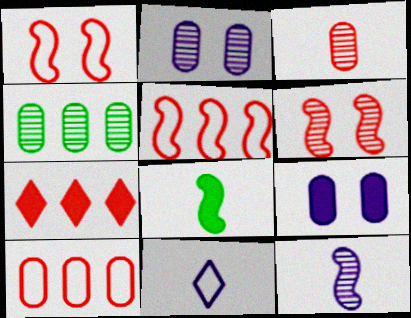[[1, 3, 7], 
[2, 3, 4], 
[3, 8, 11], 
[7, 8, 9]]